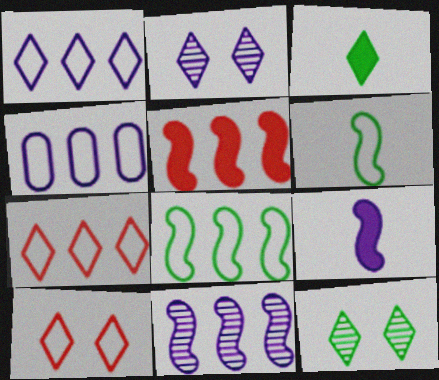[[2, 3, 7], 
[2, 4, 9], 
[4, 6, 10], 
[4, 7, 8], 
[5, 8, 11]]